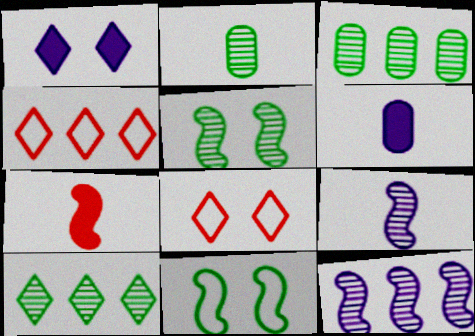[[2, 5, 10], 
[4, 5, 6], 
[7, 11, 12]]